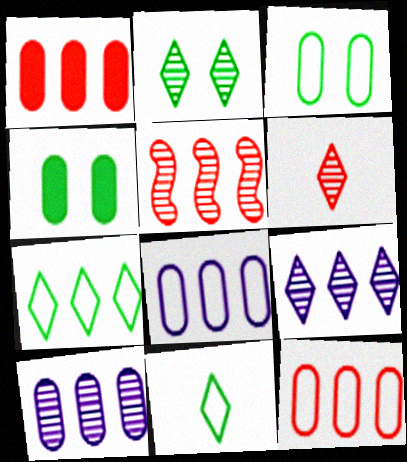[[2, 6, 9]]